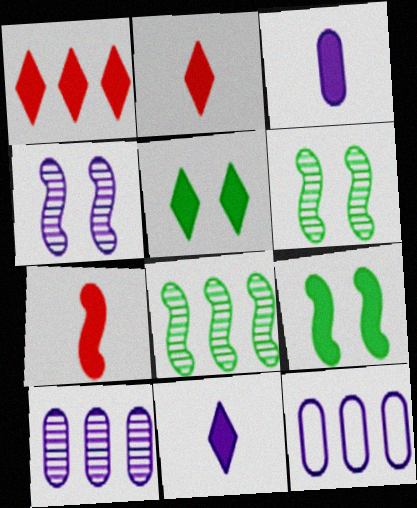[[1, 3, 9], 
[1, 5, 11], 
[1, 8, 12], 
[2, 6, 12], 
[4, 11, 12]]